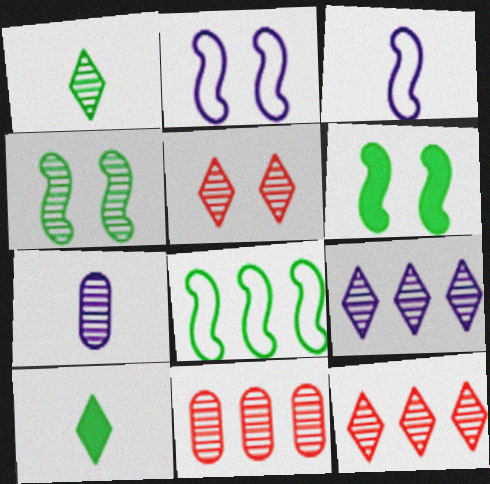[[1, 5, 9], 
[2, 10, 11], 
[4, 7, 12]]